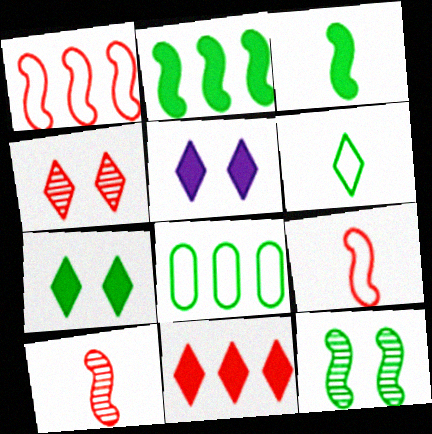[[5, 8, 10]]